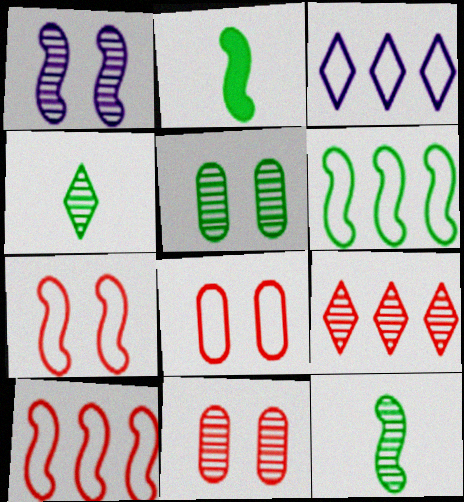[[1, 2, 10], 
[2, 3, 11]]